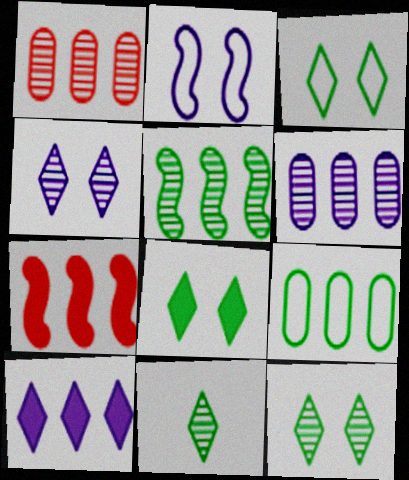[[3, 8, 12]]